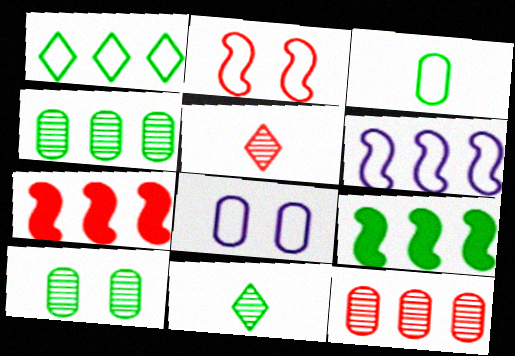[[1, 4, 9], 
[5, 8, 9], 
[7, 8, 11]]